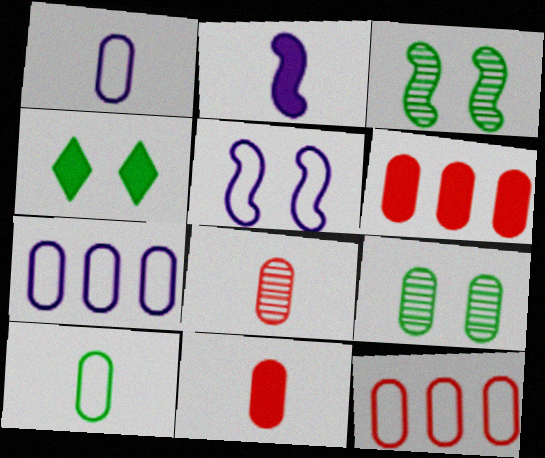[[1, 6, 9], 
[2, 4, 6], 
[7, 9, 11]]